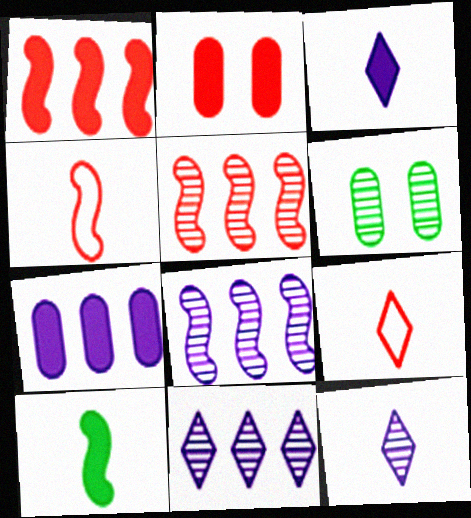[[2, 5, 9], 
[5, 6, 12]]